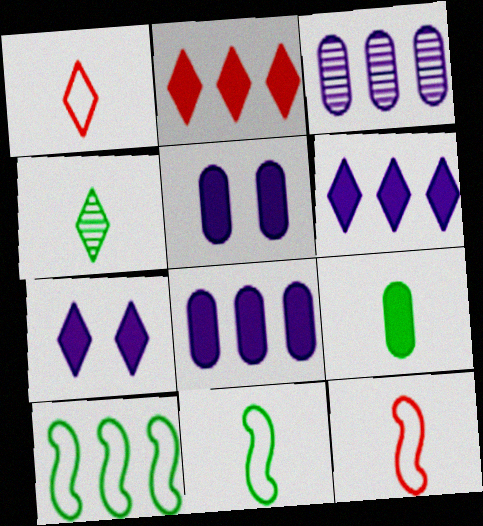[[2, 3, 10], 
[4, 9, 11]]